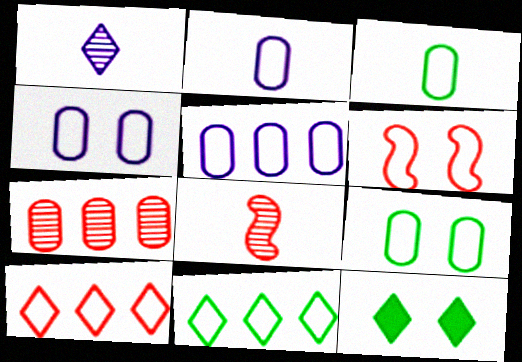[[1, 10, 12], 
[2, 4, 5], 
[2, 6, 11], 
[5, 8, 12]]